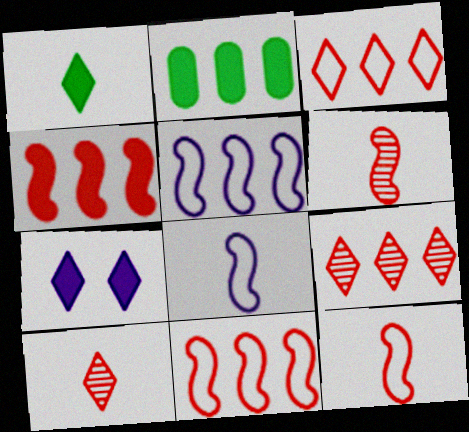[[2, 5, 9]]